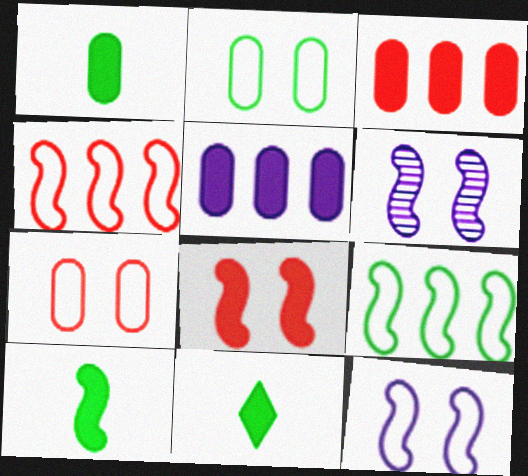[[1, 10, 11], 
[4, 6, 10], 
[5, 8, 11]]